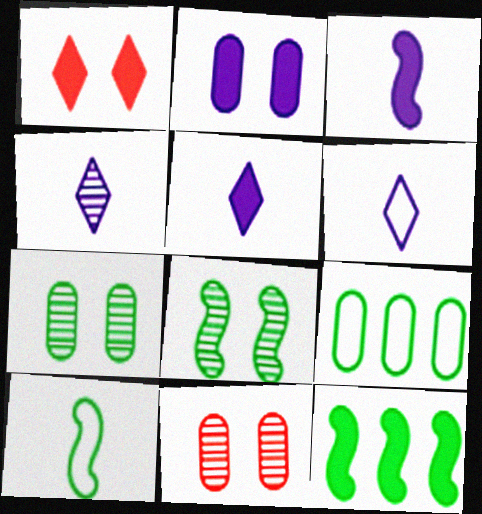[[4, 5, 6], 
[6, 11, 12], 
[8, 10, 12]]